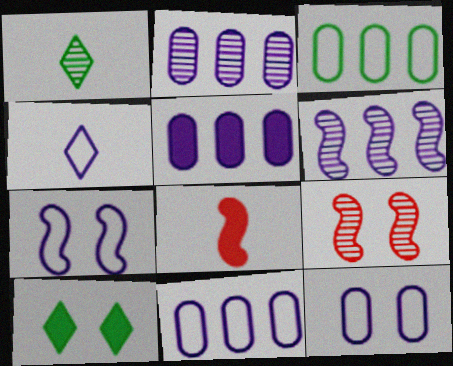[[1, 2, 9], 
[2, 5, 11], 
[4, 7, 11], 
[5, 8, 10], 
[9, 10, 12]]